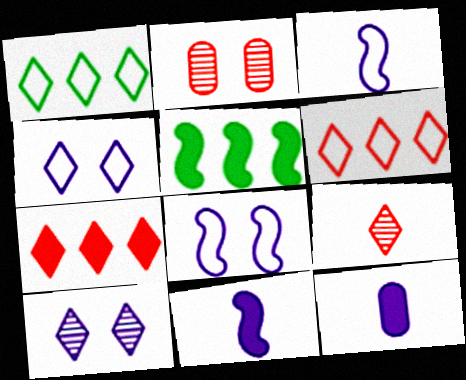[[1, 2, 11]]